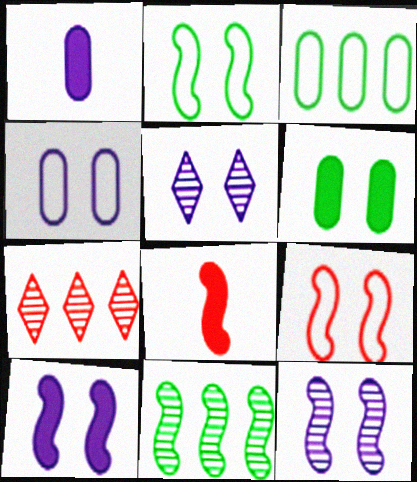[[1, 2, 7], 
[3, 5, 8], 
[4, 5, 10], 
[5, 6, 9]]